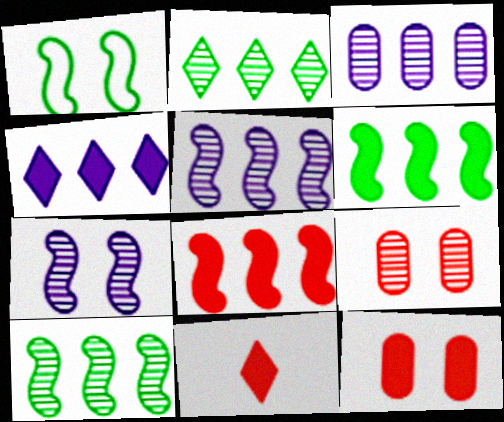[[1, 3, 11], 
[8, 11, 12]]